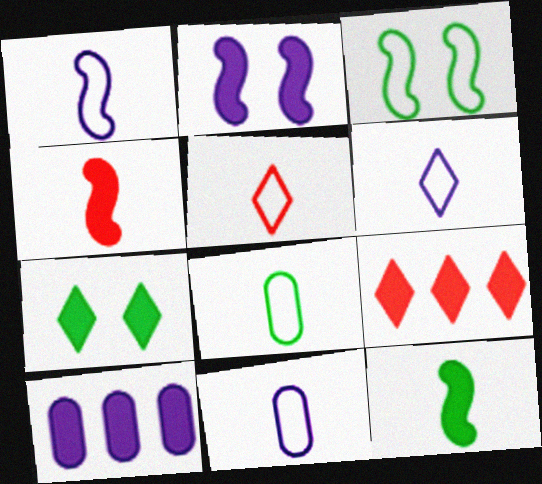[[1, 5, 8], 
[1, 6, 11], 
[4, 7, 10]]